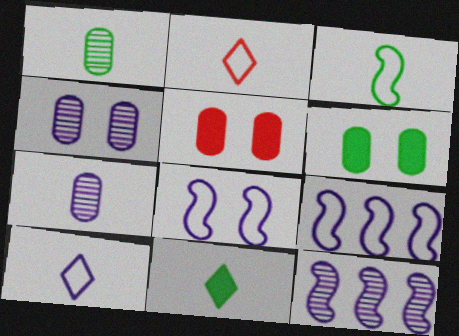[[1, 3, 11], 
[2, 6, 12]]